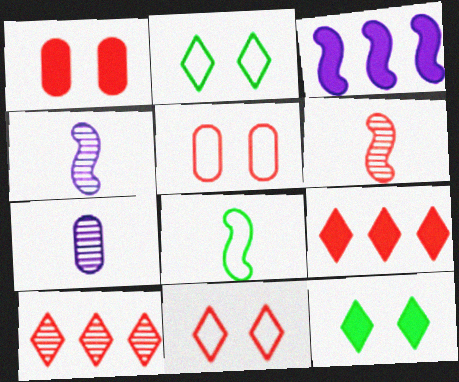[[5, 6, 9]]